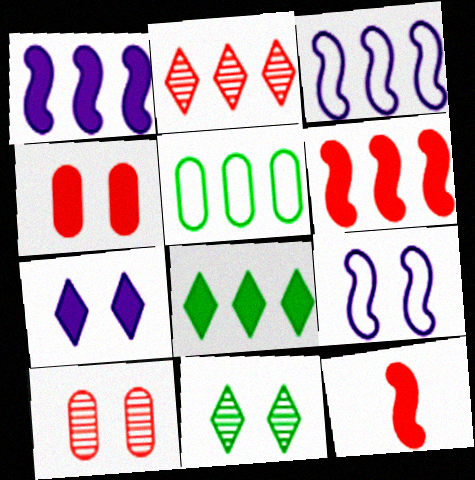[[1, 2, 5], 
[4, 9, 11]]